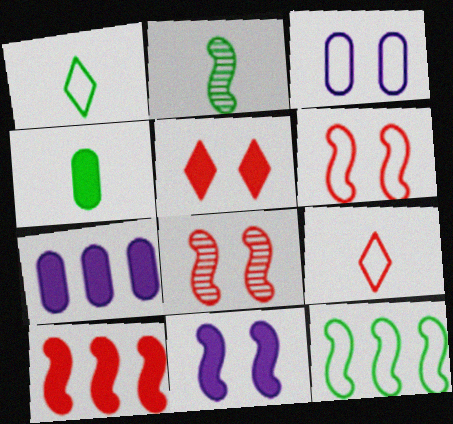[[1, 2, 4], 
[1, 7, 8], 
[3, 9, 12]]